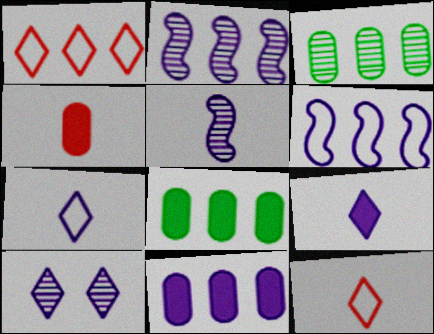[[1, 2, 8]]